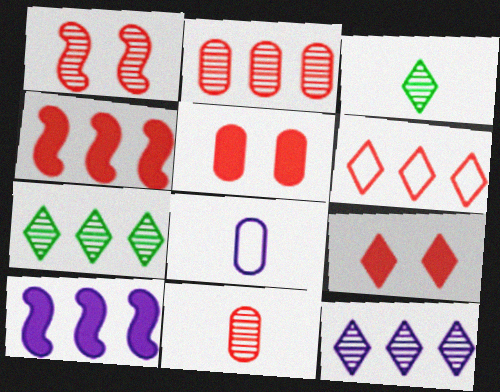[[2, 4, 6]]